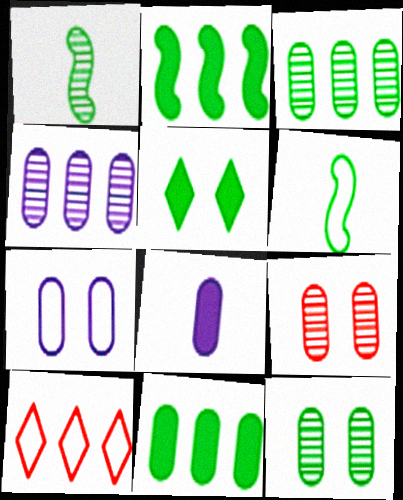[[2, 4, 10], 
[3, 5, 6], 
[4, 7, 8], 
[6, 7, 10]]